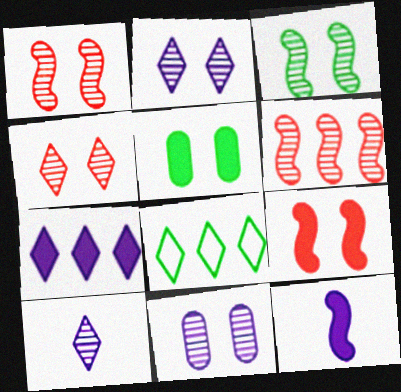[[3, 4, 11]]